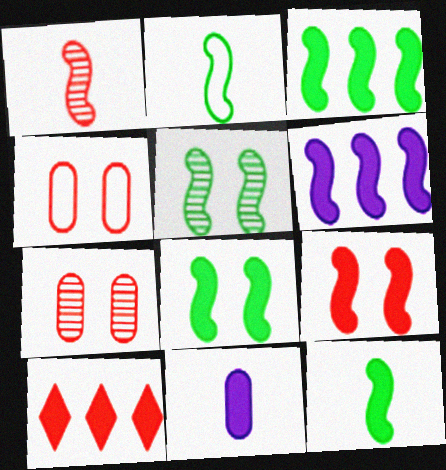[[1, 4, 10], 
[2, 3, 5], 
[3, 8, 12], 
[6, 9, 12], 
[8, 10, 11]]